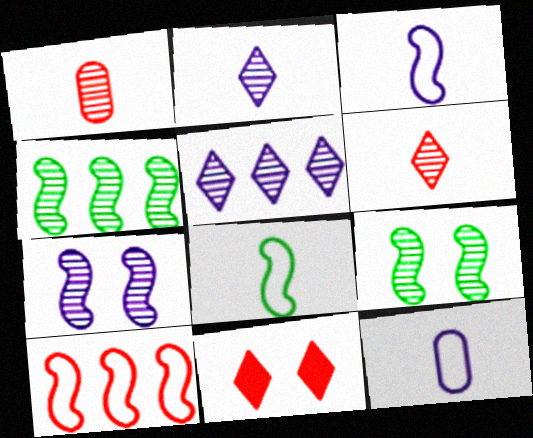[[1, 5, 9], 
[1, 10, 11], 
[4, 11, 12]]